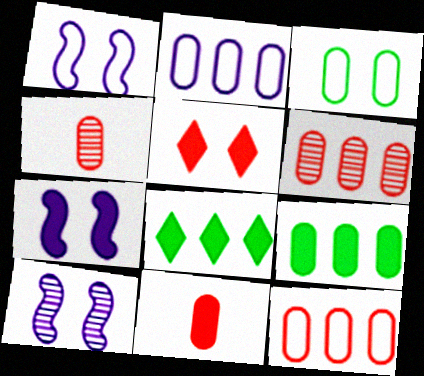[[1, 4, 8], 
[1, 7, 10], 
[2, 6, 9], 
[3, 5, 10], 
[7, 8, 11]]